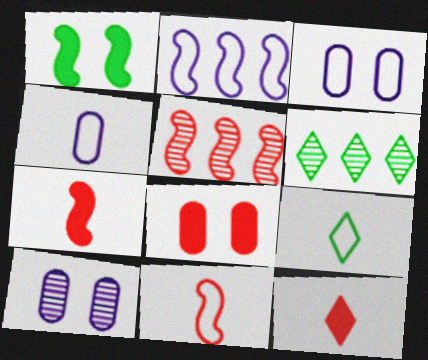[[3, 6, 7], 
[4, 9, 11]]